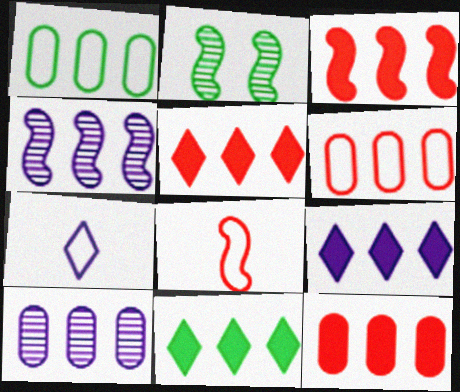[[1, 4, 5], 
[1, 10, 12], 
[2, 7, 12], 
[3, 5, 12], 
[4, 6, 11], 
[5, 9, 11]]